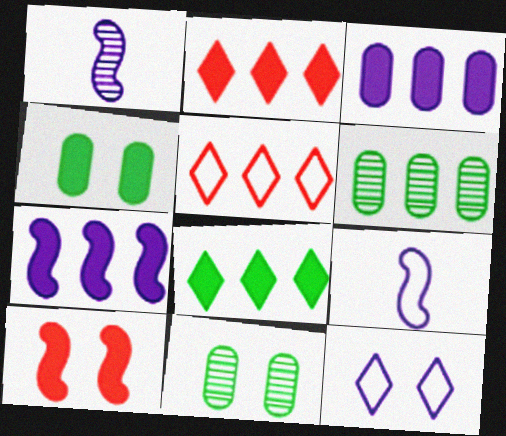[[1, 3, 12], 
[1, 4, 5], 
[2, 9, 11], 
[5, 6, 7], 
[10, 11, 12]]